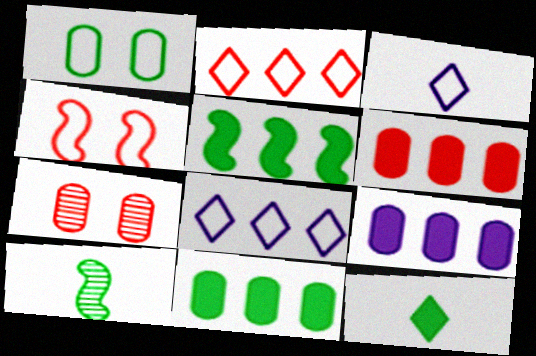[[3, 5, 7], 
[6, 9, 11]]